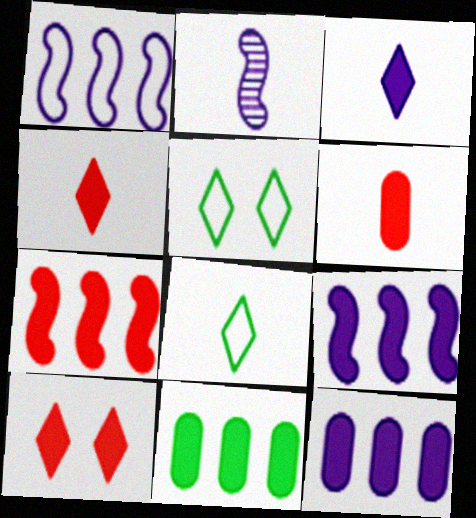[[2, 6, 8], 
[6, 7, 10]]